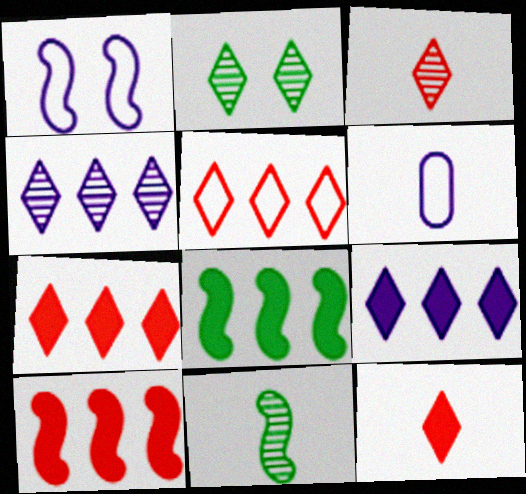[[1, 10, 11], 
[2, 3, 4], 
[2, 6, 10], 
[6, 11, 12]]